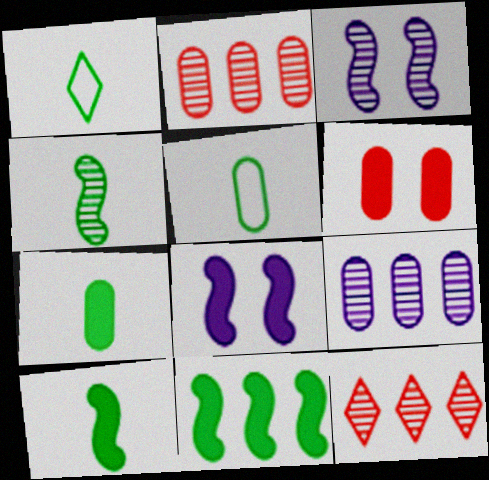[[1, 2, 8], 
[1, 4, 7], 
[5, 6, 9], 
[5, 8, 12]]